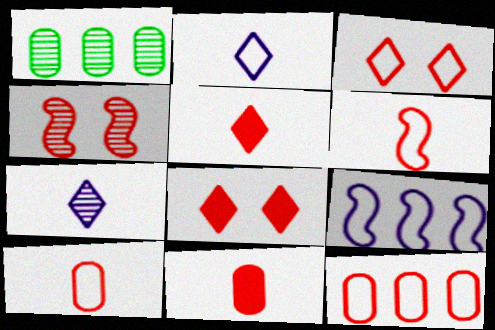[[1, 4, 7], 
[3, 6, 12], 
[4, 5, 12]]